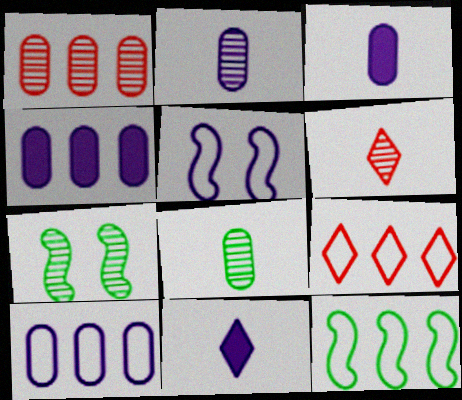[[3, 7, 9], 
[9, 10, 12]]